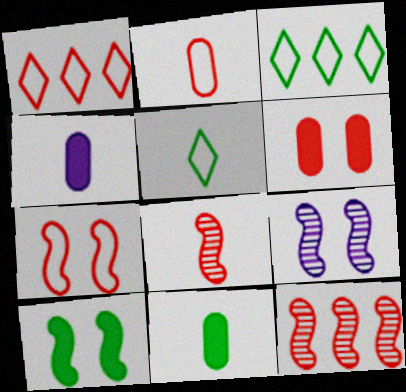[[1, 2, 7], 
[1, 6, 8], 
[1, 9, 11], 
[4, 5, 8], 
[7, 9, 10]]